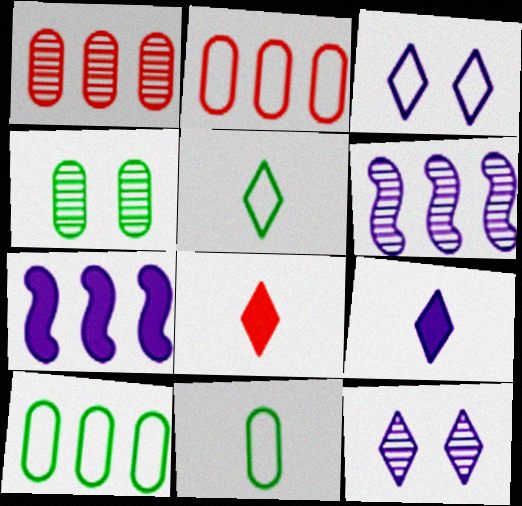[]